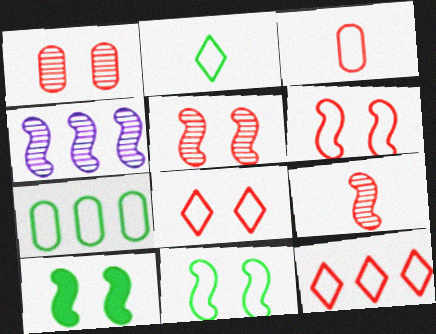[[2, 7, 11], 
[3, 6, 12]]